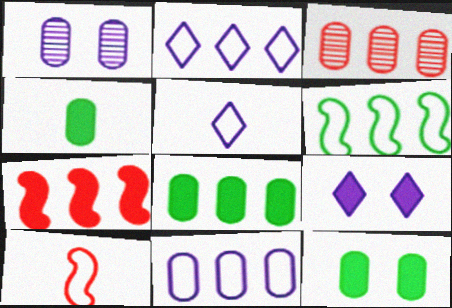[[3, 8, 11], 
[4, 7, 9], 
[4, 8, 12]]